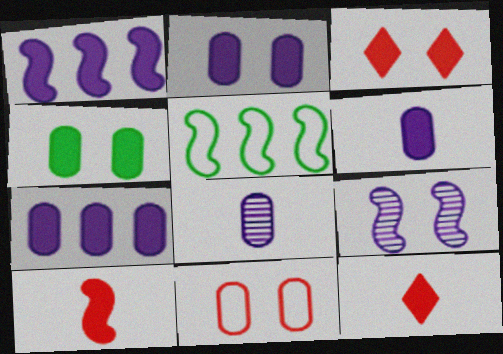[[1, 4, 12], 
[2, 6, 7], 
[3, 5, 8], 
[5, 9, 10]]